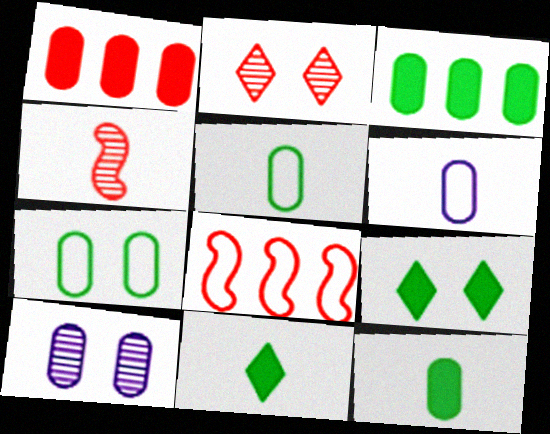[[1, 5, 10], 
[4, 6, 11], 
[8, 10, 11]]